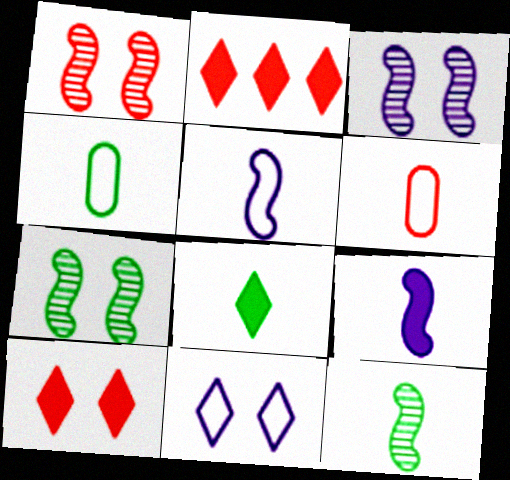[[1, 2, 6], 
[1, 3, 7], 
[2, 3, 4], 
[4, 8, 12]]